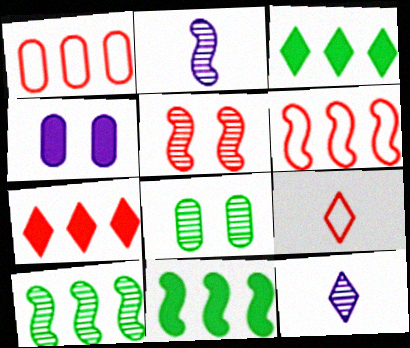[[2, 5, 10], 
[4, 9, 10]]